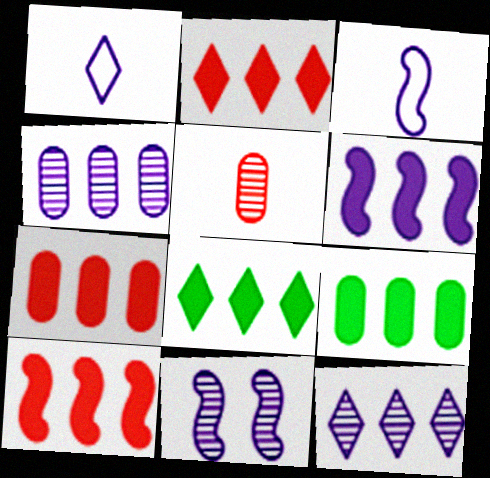[[2, 6, 9], 
[2, 7, 10], 
[3, 6, 11], 
[6, 7, 8]]